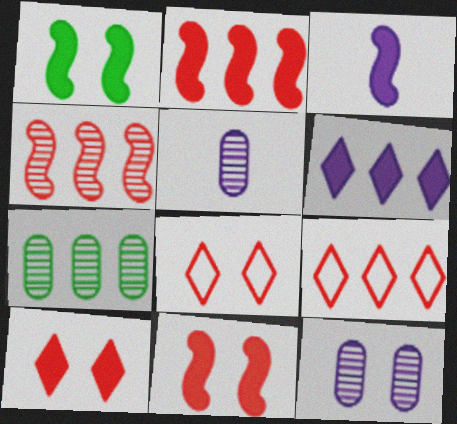[[1, 2, 3], 
[1, 5, 9], 
[1, 8, 12], 
[3, 7, 8]]